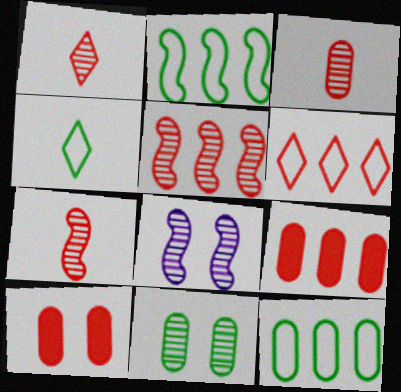[[1, 3, 7], 
[4, 8, 9], 
[5, 6, 9], 
[6, 7, 10]]